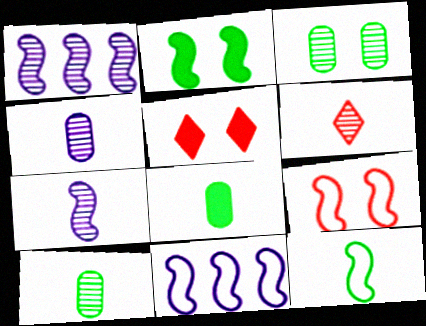[[1, 3, 6], 
[5, 10, 11], 
[6, 7, 10], 
[9, 11, 12]]